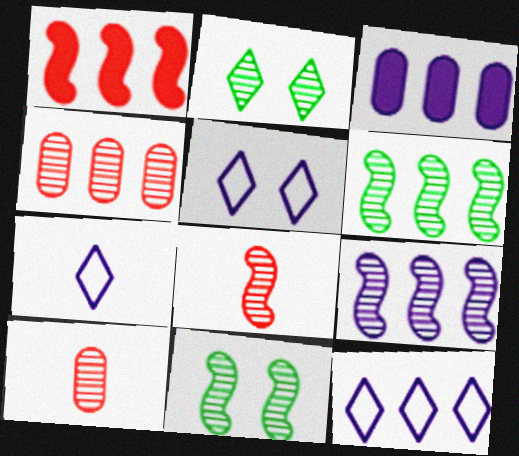[[2, 9, 10], 
[3, 9, 12], 
[5, 7, 12], 
[8, 9, 11]]